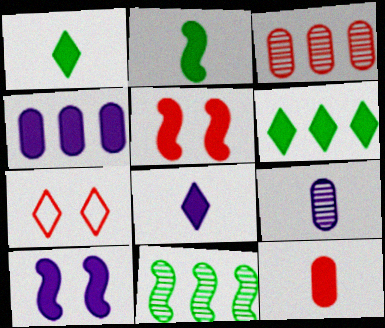[[1, 4, 5], 
[2, 8, 12], 
[4, 8, 10], 
[6, 10, 12]]